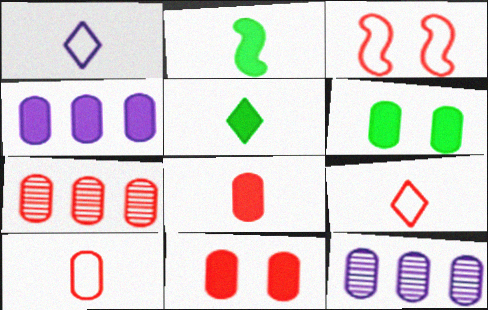[[3, 5, 12], 
[4, 6, 8], 
[6, 10, 12], 
[7, 10, 11]]